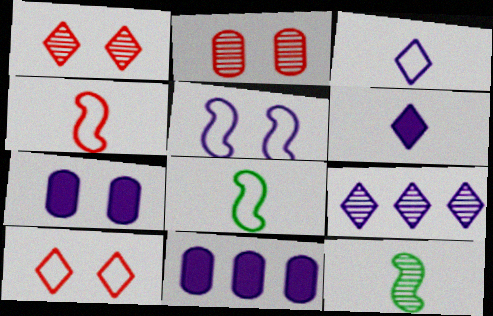[[1, 8, 11], 
[2, 9, 12], 
[10, 11, 12]]